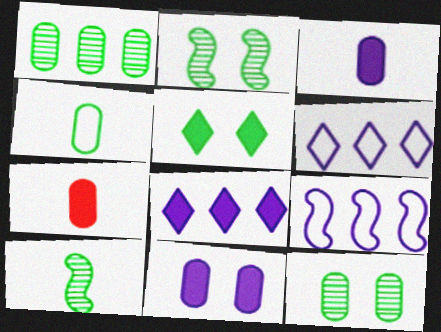[[2, 6, 7]]